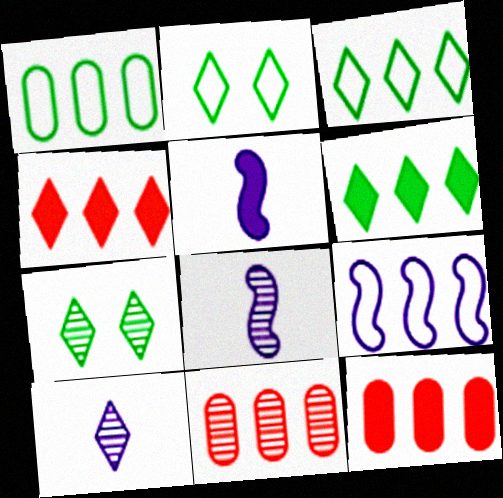[[2, 4, 10], 
[2, 5, 11], 
[2, 8, 12], 
[6, 9, 11], 
[7, 8, 11]]